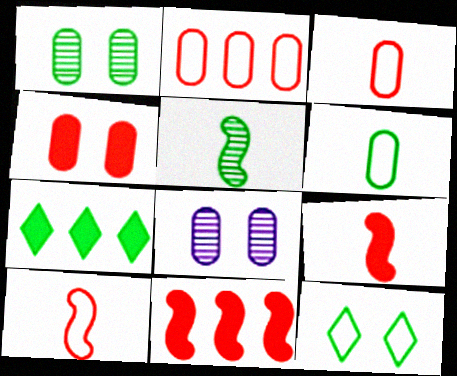[[7, 8, 10]]